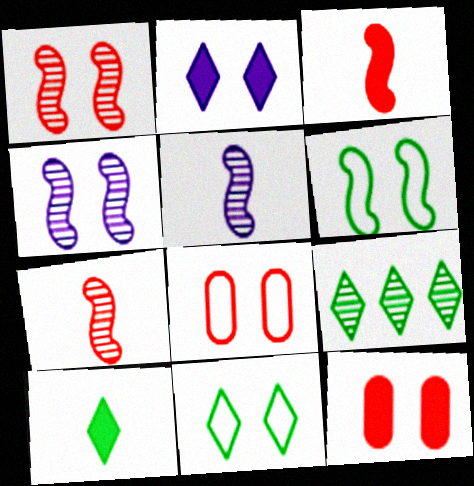[[4, 11, 12], 
[9, 10, 11]]